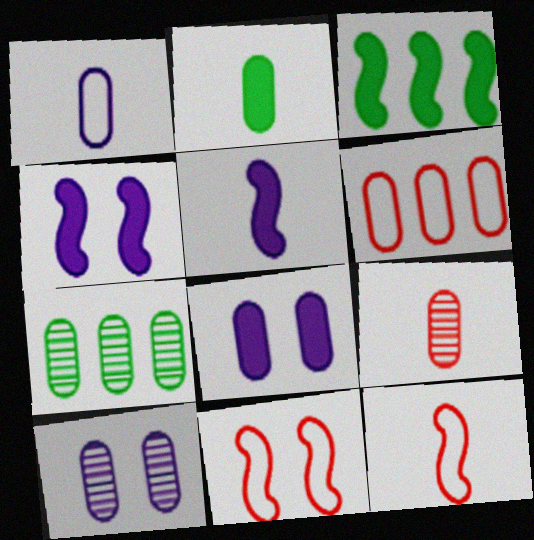[[1, 2, 9], 
[2, 6, 10], 
[7, 9, 10]]